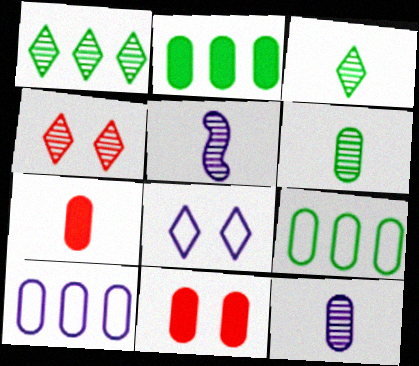[[6, 10, 11], 
[9, 11, 12]]